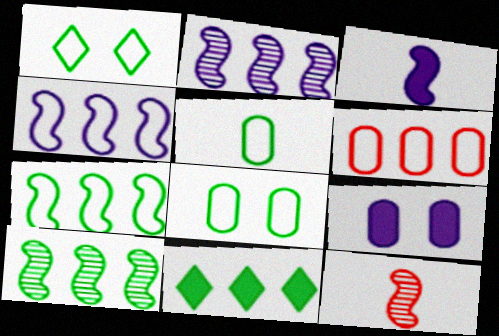[[1, 5, 7], 
[2, 6, 11]]